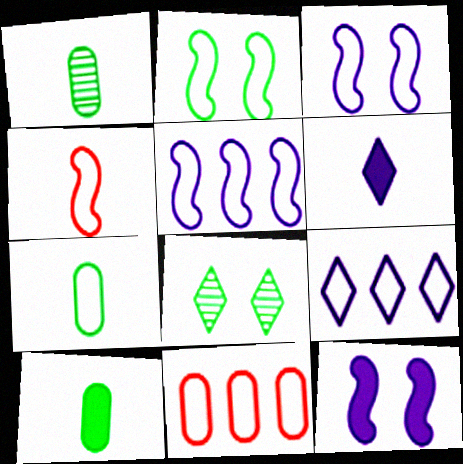[[1, 4, 6], 
[1, 7, 10], 
[2, 4, 5]]